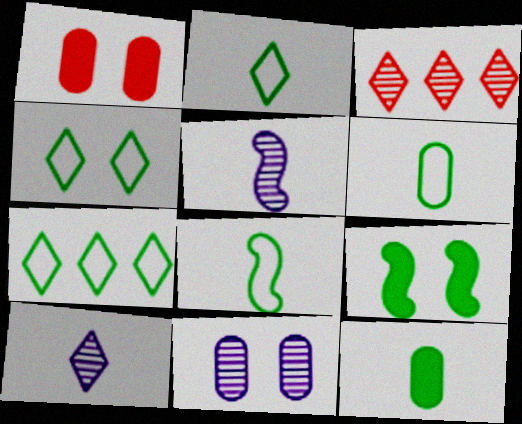[[1, 5, 7], 
[2, 4, 7], 
[2, 6, 8]]